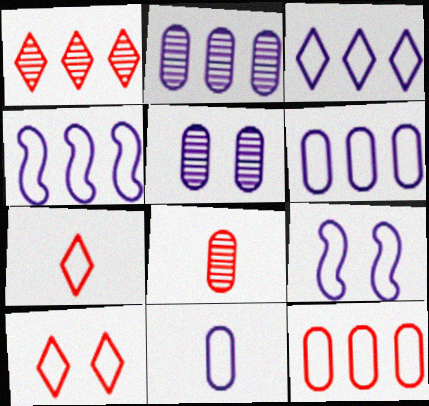[[3, 4, 6], 
[3, 9, 11]]